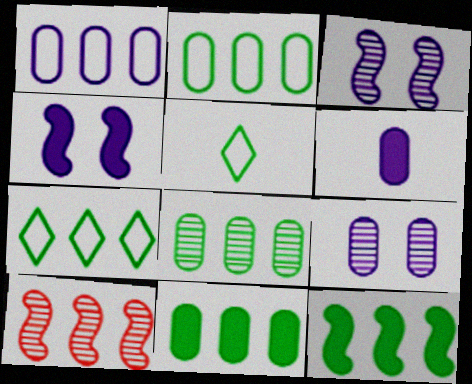[[1, 6, 9], 
[2, 8, 11], 
[7, 8, 12]]